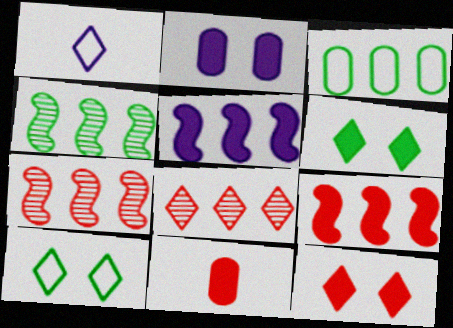[[1, 6, 8], 
[3, 5, 8], 
[5, 6, 11], 
[9, 11, 12]]